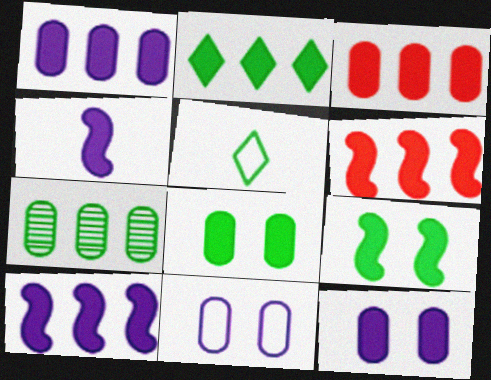[[1, 2, 6], 
[2, 3, 10], 
[4, 6, 9], 
[5, 7, 9]]